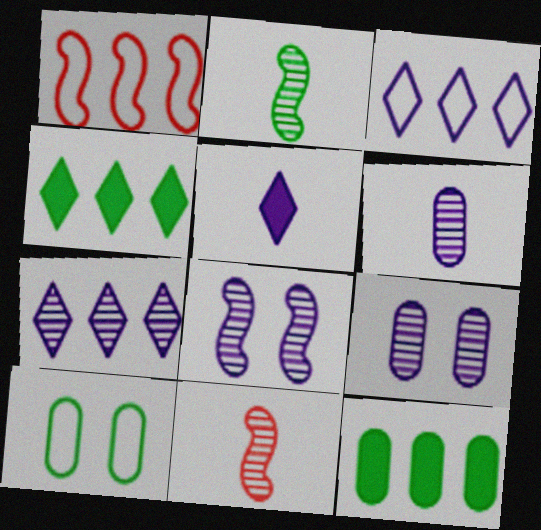[[1, 7, 12], 
[2, 4, 10], 
[6, 7, 8]]